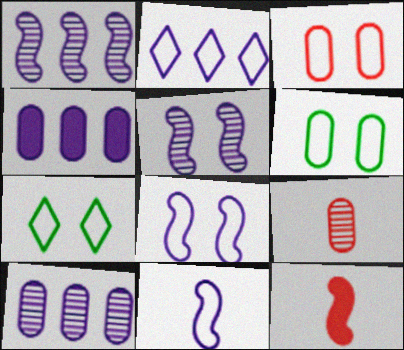[[1, 2, 4], 
[3, 7, 8], 
[4, 6, 9], 
[7, 10, 12]]